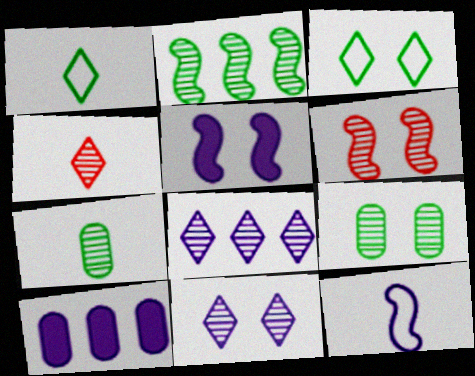[[1, 6, 10], 
[6, 7, 8], 
[6, 9, 11], 
[10, 11, 12]]